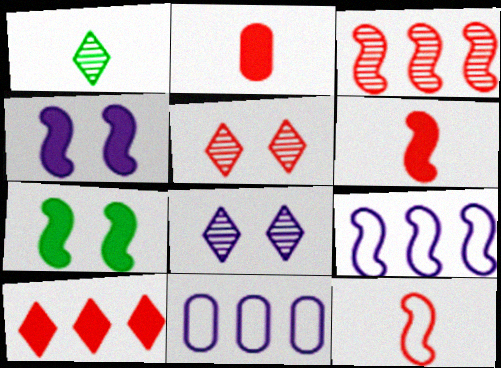[]